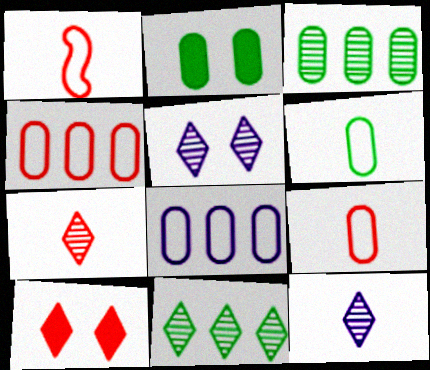[[2, 3, 6], 
[5, 7, 11]]